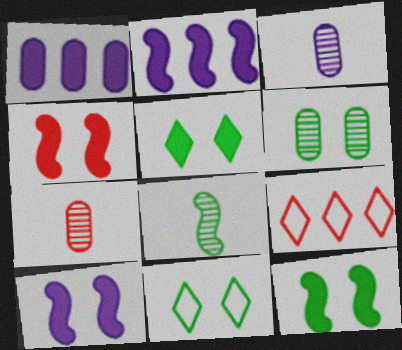[[2, 7, 11], 
[3, 9, 12], 
[4, 7, 9], 
[4, 10, 12], 
[6, 11, 12]]